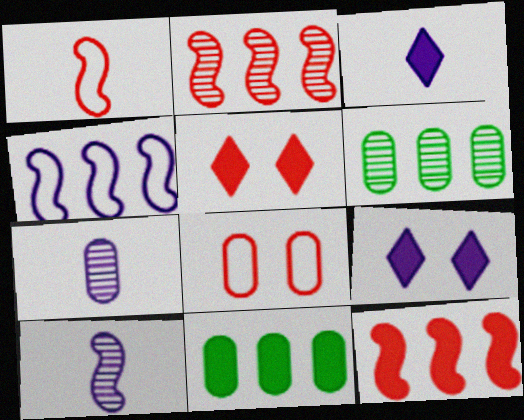[[1, 6, 9], 
[4, 7, 9], 
[7, 8, 11]]